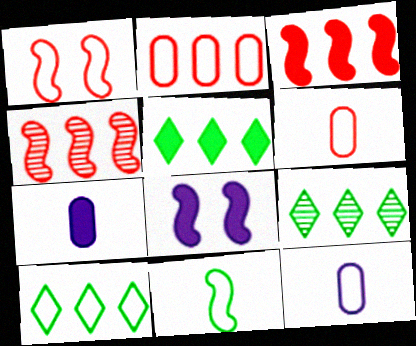[[1, 7, 9], 
[1, 10, 12], 
[4, 8, 11], 
[5, 9, 10], 
[6, 8, 9]]